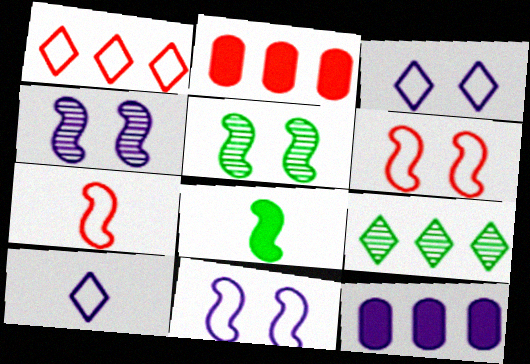[[2, 5, 10], 
[4, 10, 12]]